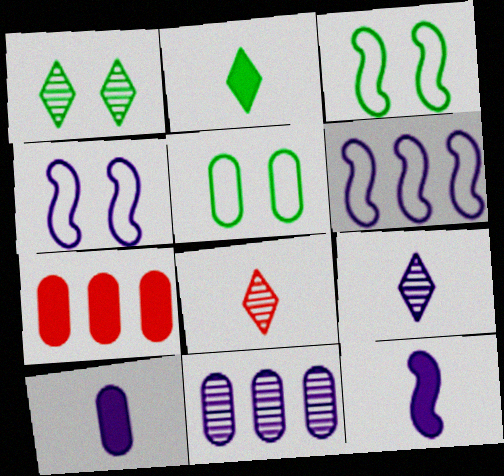[[3, 7, 9]]